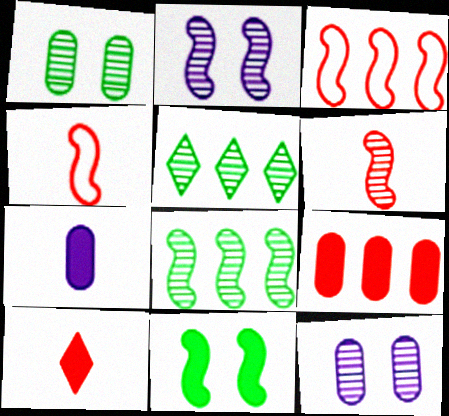[[2, 6, 8], 
[5, 6, 12]]